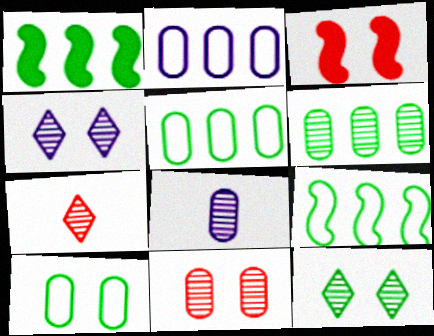[[3, 4, 10], 
[6, 8, 11]]